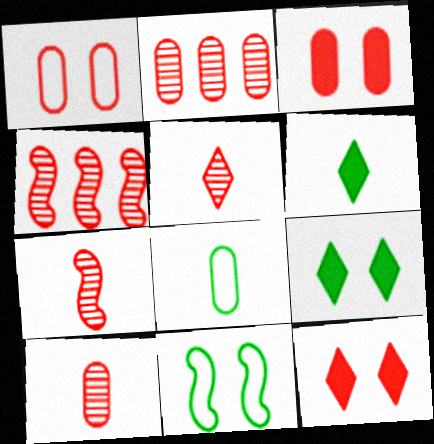[[5, 7, 10]]